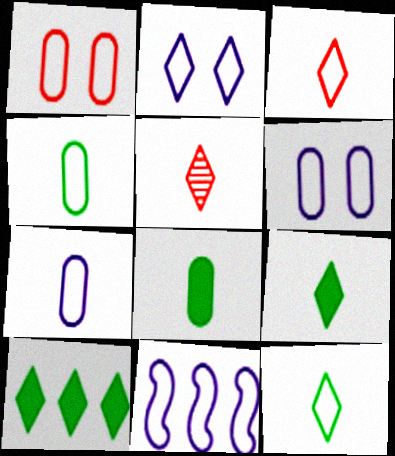[[1, 11, 12], 
[2, 5, 10], 
[2, 7, 11]]